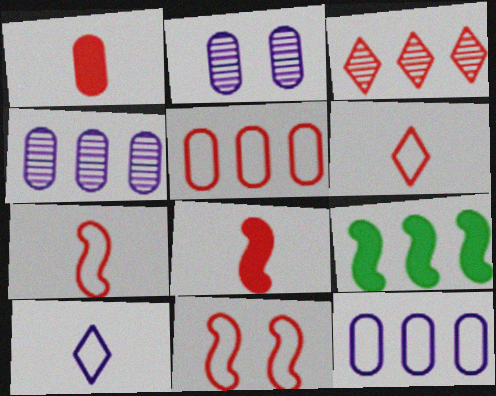[[1, 3, 11], 
[2, 6, 9], 
[3, 9, 12], 
[5, 6, 11]]